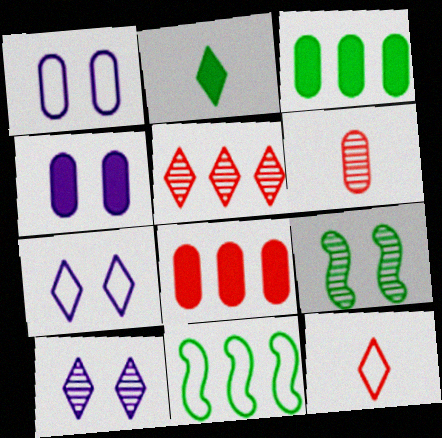[[1, 3, 6], 
[1, 11, 12], 
[2, 5, 7]]